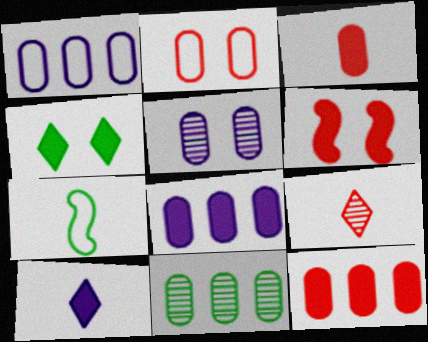[[1, 11, 12], 
[4, 7, 11]]